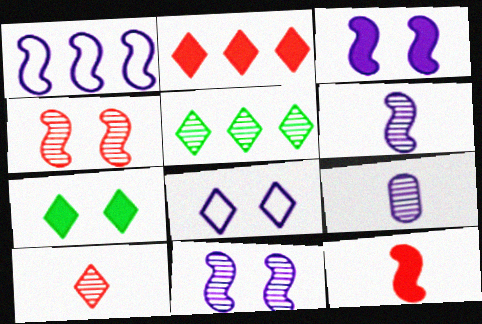[[1, 3, 6], 
[4, 5, 9]]